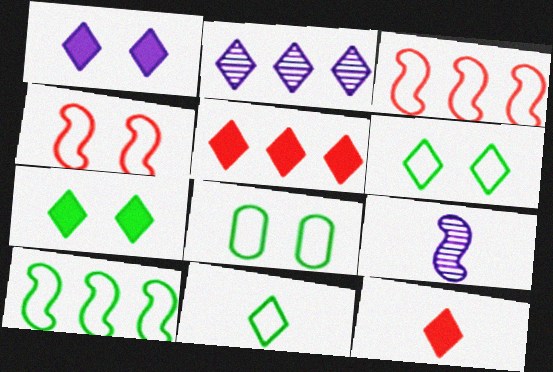[[2, 6, 12], 
[5, 8, 9], 
[8, 10, 11]]